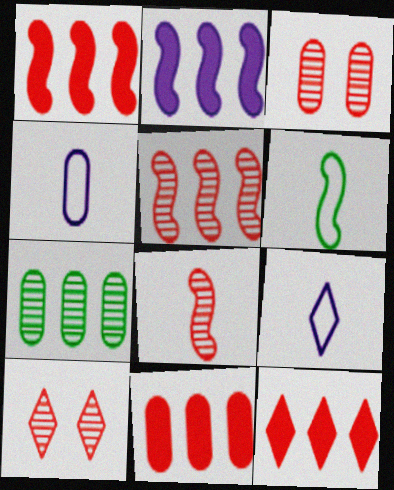[[1, 11, 12]]